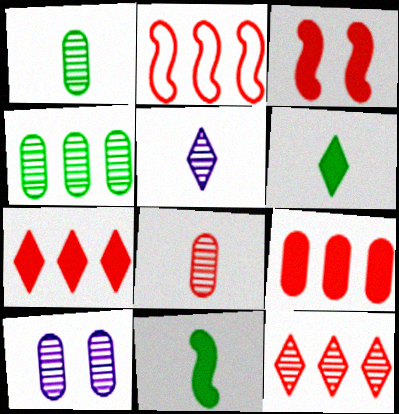[[2, 6, 10], 
[2, 9, 12], 
[4, 8, 10]]